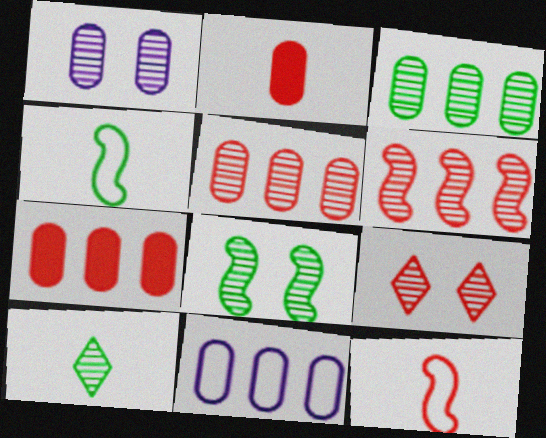[[1, 6, 10], 
[1, 8, 9], 
[3, 7, 11], 
[3, 8, 10], 
[7, 9, 12]]